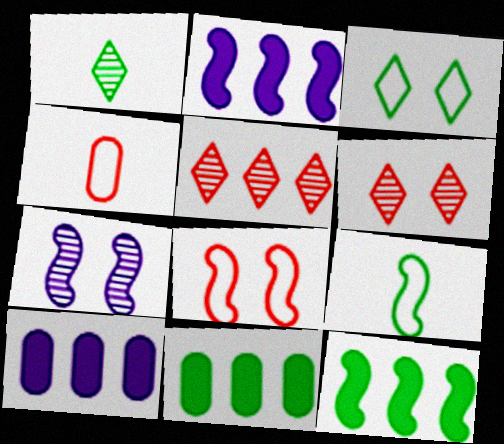[[1, 8, 10], 
[6, 9, 10]]